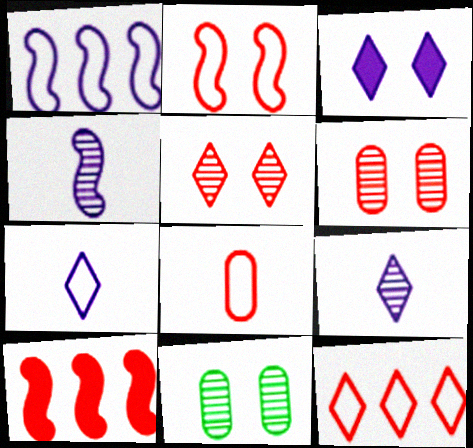[[2, 3, 11], 
[2, 8, 12], 
[5, 8, 10], 
[7, 10, 11]]